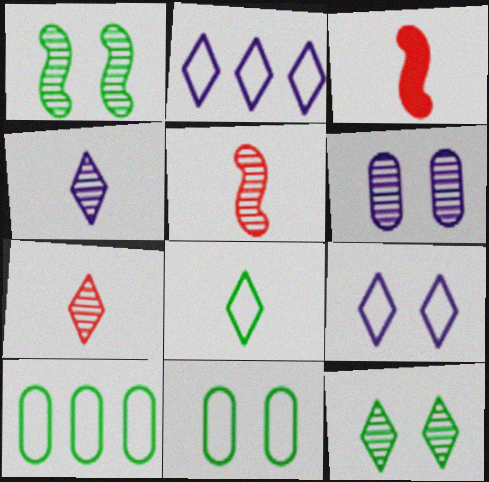[]